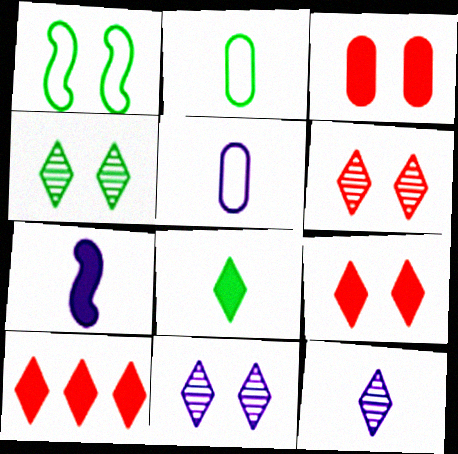[[1, 3, 11], 
[4, 6, 11], 
[5, 7, 12]]